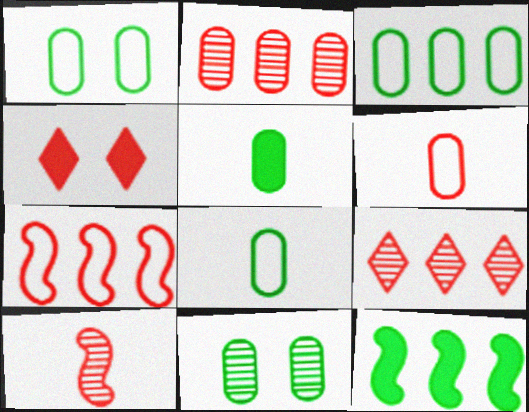[[1, 3, 8], 
[3, 5, 11]]